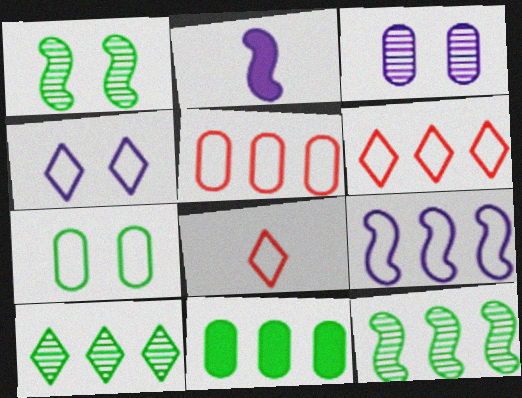[[7, 8, 9]]